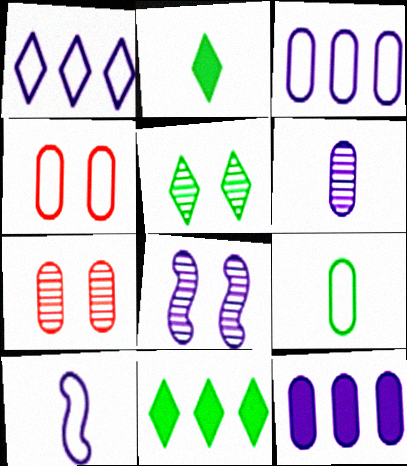[[3, 4, 9], 
[5, 7, 8], 
[7, 9, 12], 
[7, 10, 11]]